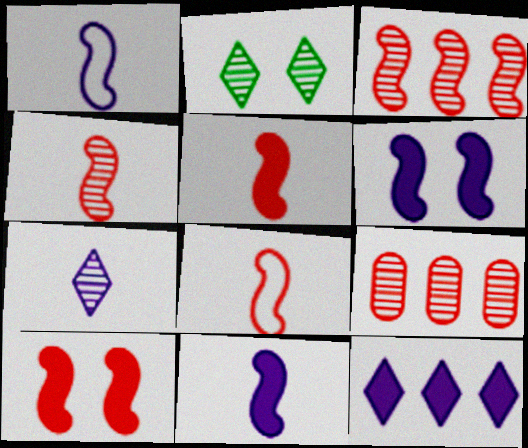[[3, 8, 10], 
[4, 5, 8]]